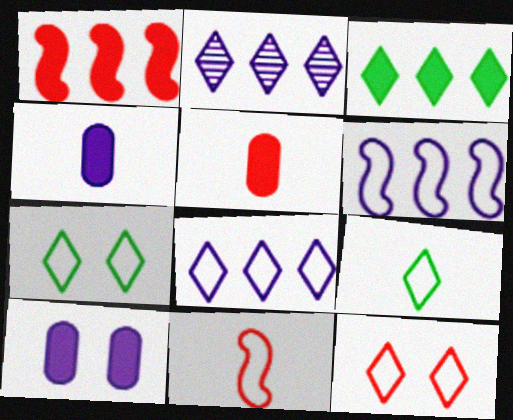[[8, 9, 12]]